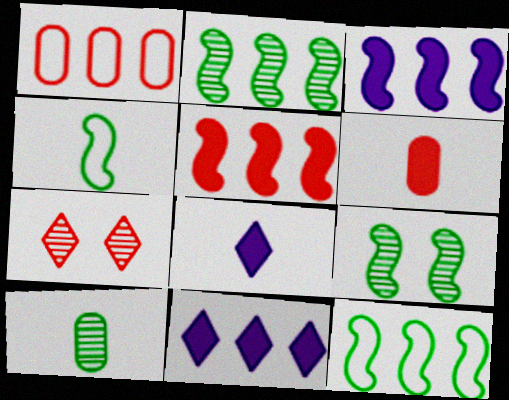[[1, 2, 11], 
[1, 8, 9]]